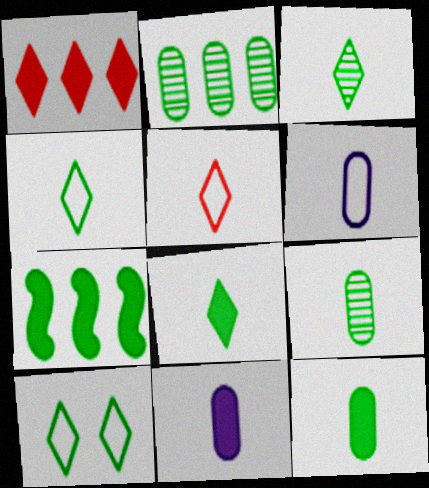[[3, 4, 8], 
[7, 9, 10]]